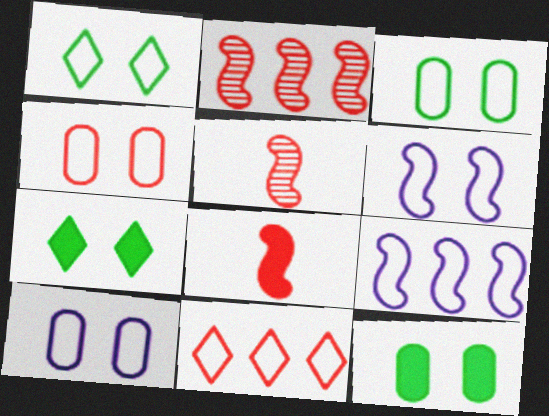[[1, 4, 6], 
[3, 4, 10]]